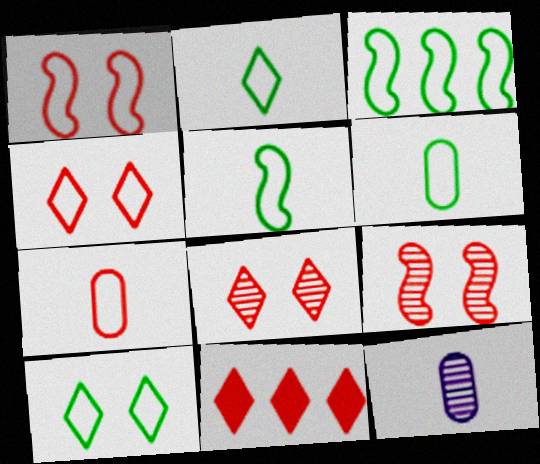[[2, 5, 6], 
[3, 6, 10], 
[7, 9, 11]]